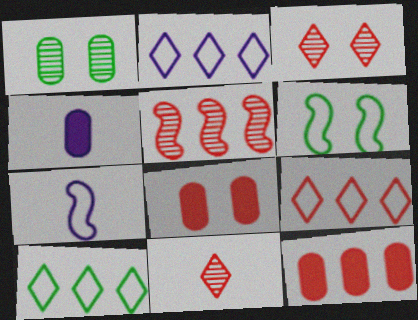[[2, 9, 10], 
[5, 9, 12]]